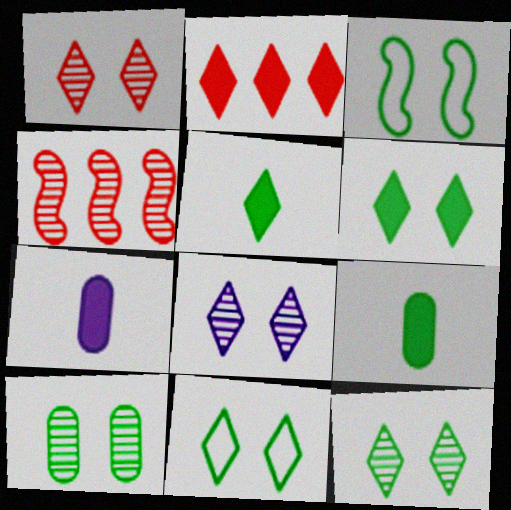[[1, 8, 12], 
[3, 6, 10], 
[4, 7, 11], 
[6, 11, 12]]